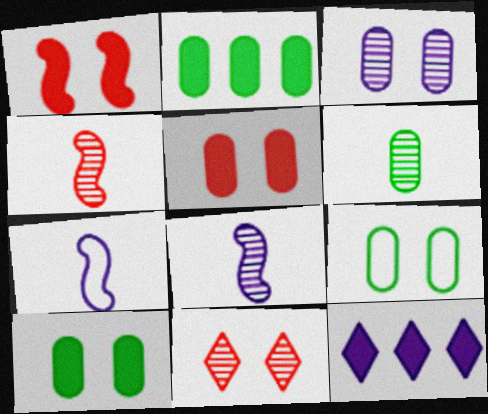[[2, 6, 9], 
[2, 7, 11], 
[3, 5, 9], 
[3, 7, 12], 
[4, 9, 12]]